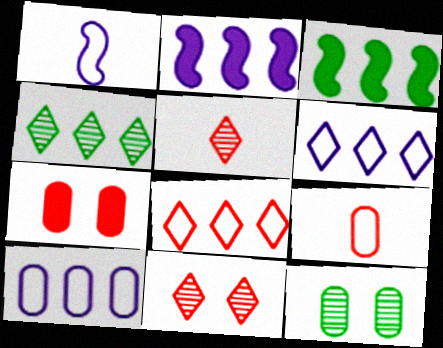[[1, 4, 7]]